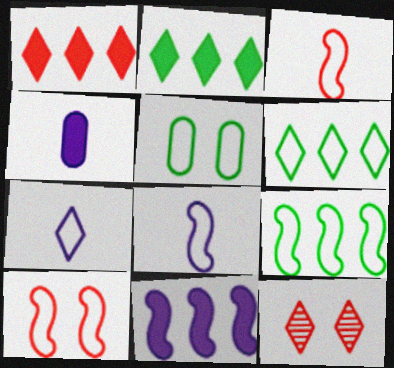[[2, 7, 12], 
[4, 9, 12], 
[8, 9, 10]]